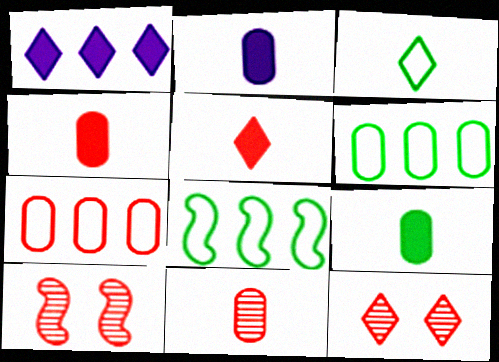[[1, 3, 12], 
[2, 4, 9], 
[2, 8, 12], 
[5, 7, 10]]